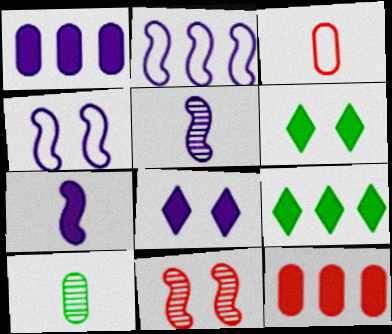[[1, 7, 8], 
[6, 7, 12]]